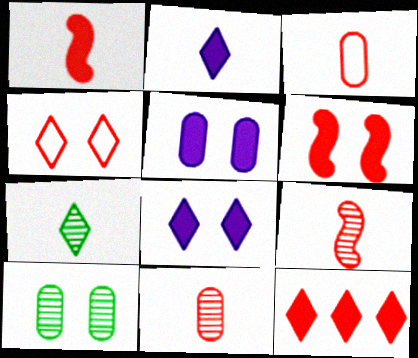[]